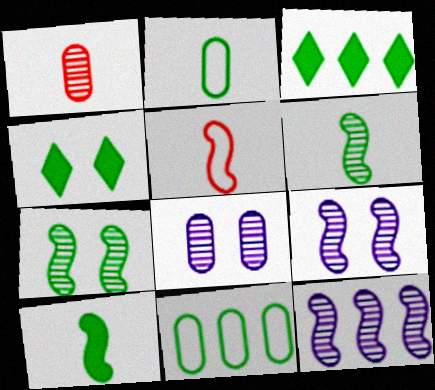[[2, 3, 7], 
[3, 5, 8], 
[4, 6, 11]]